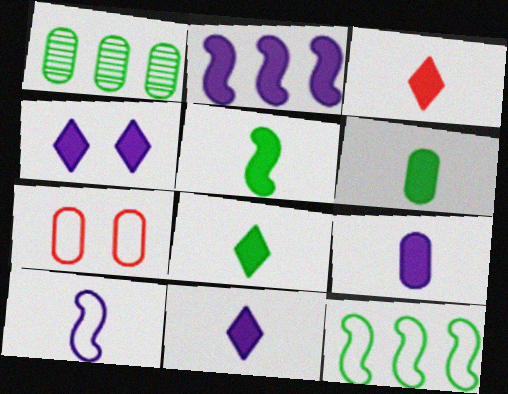[[1, 7, 9], 
[2, 4, 9], 
[3, 5, 9], 
[3, 8, 11], 
[5, 6, 8]]